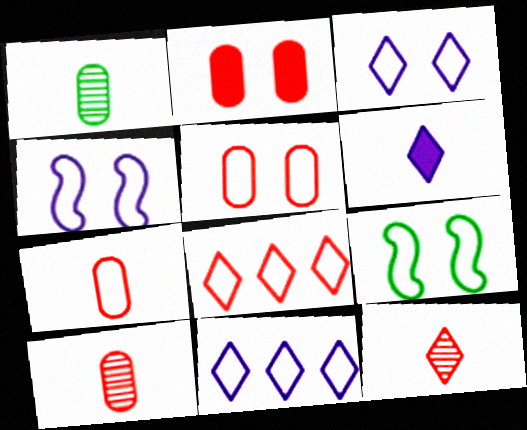[[3, 5, 9], 
[7, 9, 11]]